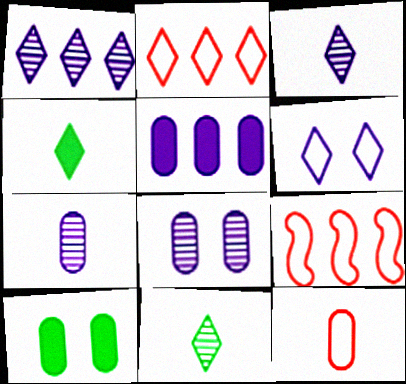[[3, 9, 10], 
[4, 8, 9]]